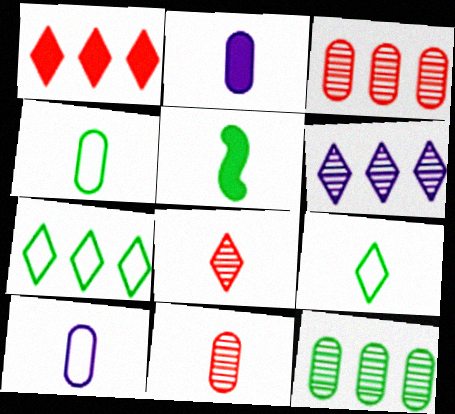[[1, 6, 7], 
[2, 4, 11], 
[5, 8, 10]]